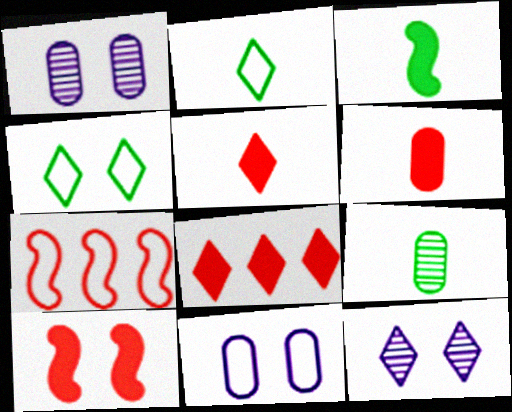[[1, 4, 10], 
[2, 3, 9], 
[2, 7, 11], 
[2, 8, 12], 
[6, 8, 10]]